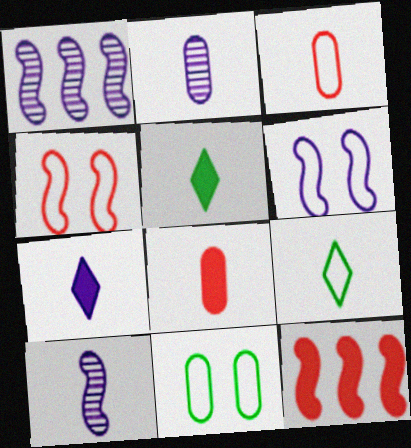[[3, 5, 10], 
[8, 9, 10]]